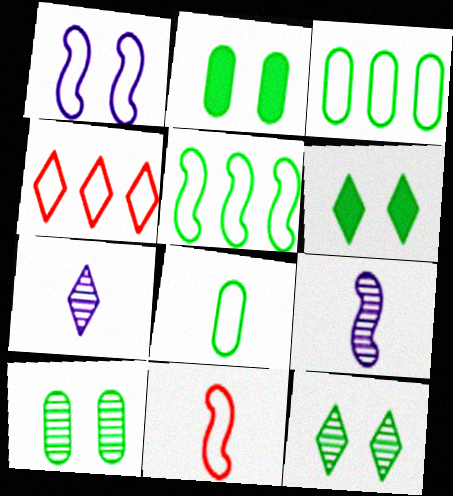[[1, 4, 8], 
[1, 5, 11], 
[2, 4, 9], 
[4, 6, 7]]